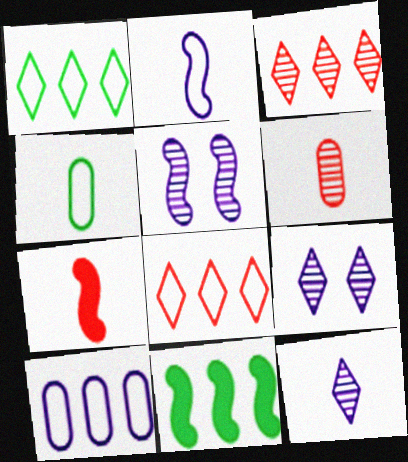[[3, 10, 11], 
[4, 7, 12]]